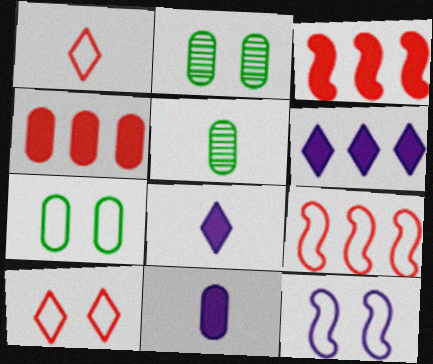[[2, 8, 9], 
[7, 10, 12]]